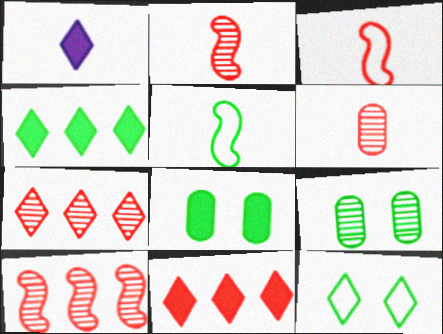[[1, 5, 6], 
[1, 7, 12], 
[4, 5, 9]]